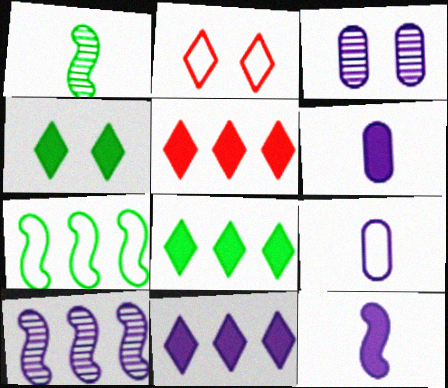[[2, 7, 9], 
[5, 8, 11]]